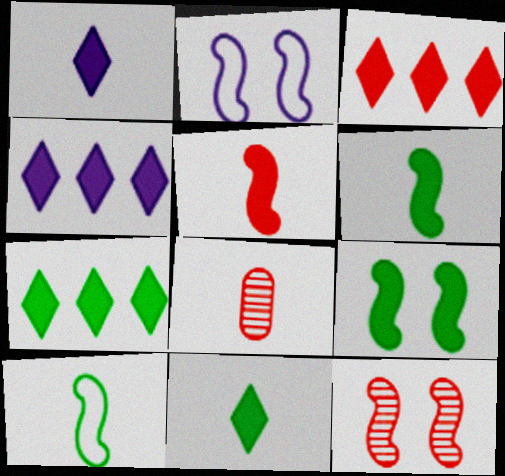[[1, 8, 10], 
[2, 7, 8], 
[2, 9, 12], 
[3, 4, 7]]